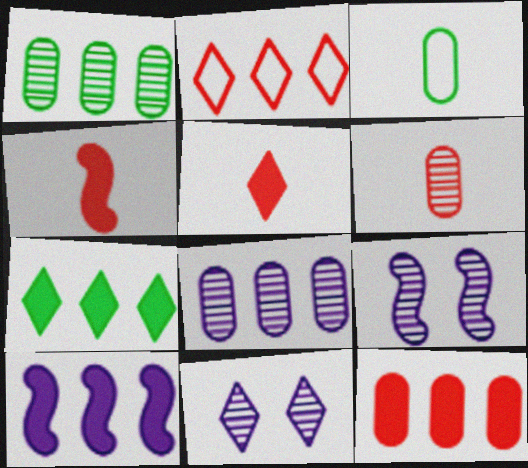[[1, 2, 10], 
[7, 10, 12]]